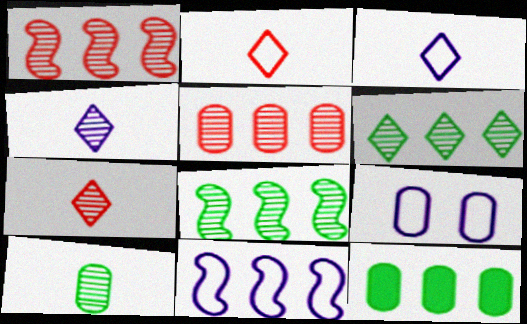[[3, 9, 11]]